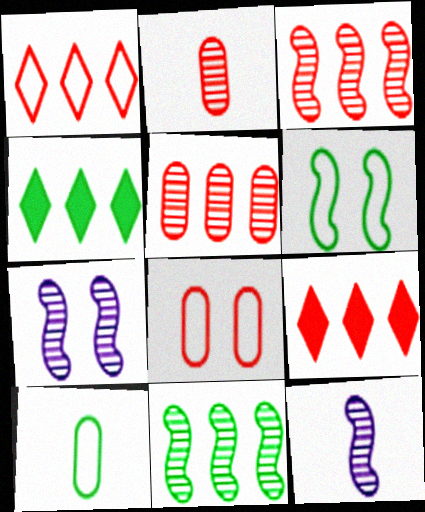[[4, 8, 12], 
[7, 9, 10]]